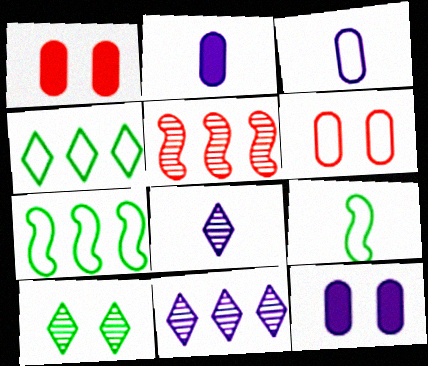[[1, 7, 8], 
[1, 9, 11]]